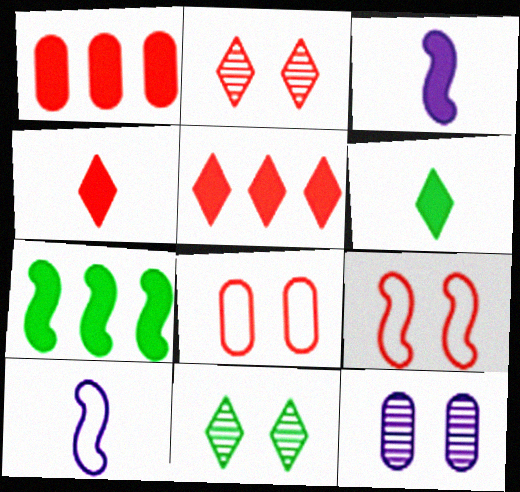[[1, 10, 11]]